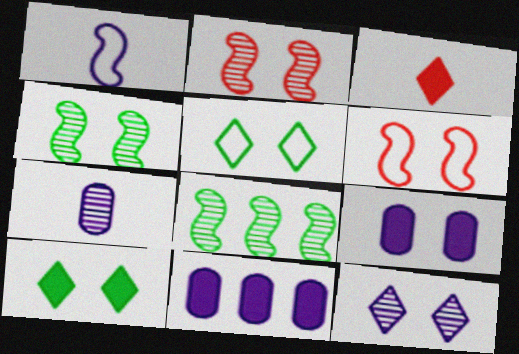[[1, 11, 12], 
[2, 5, 9]]